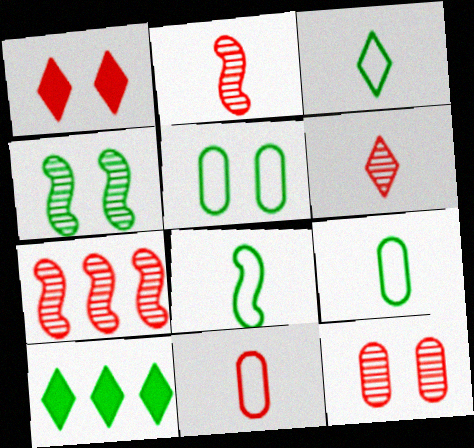[[1, 7, 11], 
[3, 8, 9], 
[4, 9, 10], 
[6, 7, 12]]